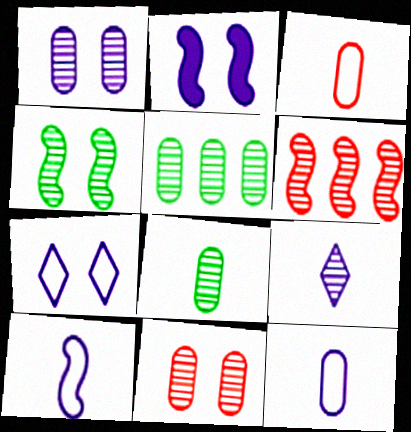[[1, 2, 7]]